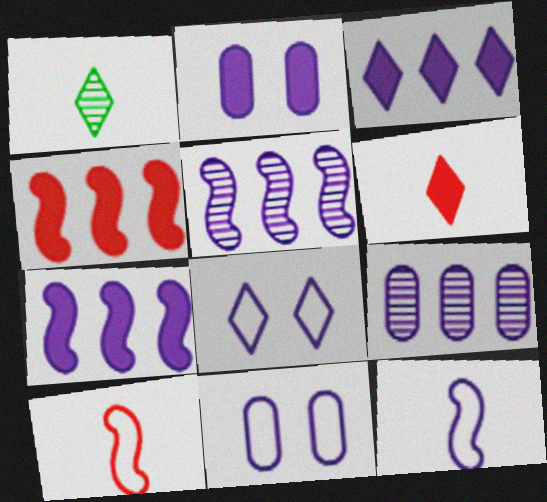[[1, 4, 11]]